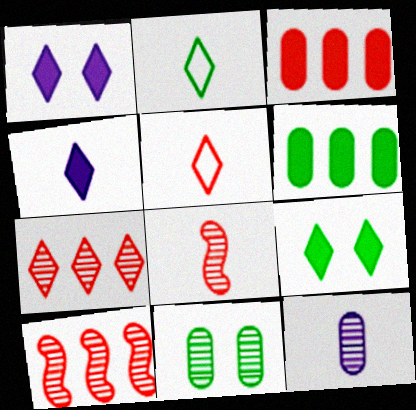[[1, 2, 7]]